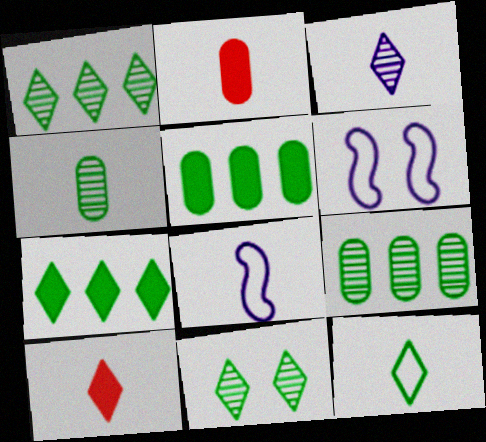[[1, 2, 6], 
[3, 10, 12], 
[4, 8, 10], 
[6, 9, 10], 
[7, 11, 12]]